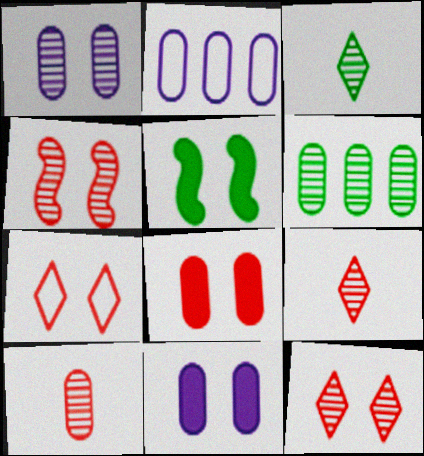[[1, 5, 7], 
[1, 6, 10], 
[2, 5, 9], 
[4, 7, 8]]